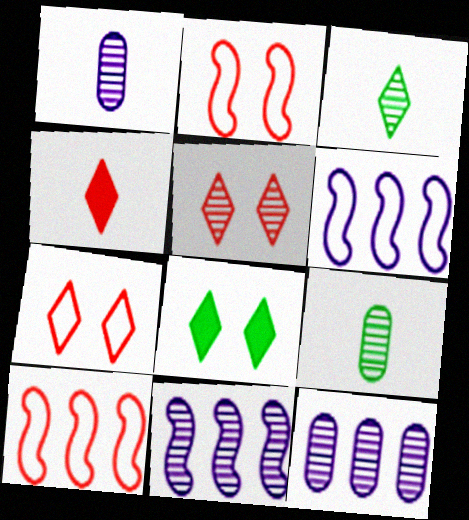[[1, 8, 10], 
[5, 9, 11]]